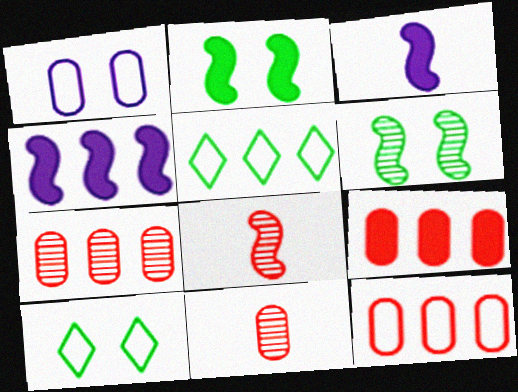[[3, 7, 10], 
[4, 5, 7], 
[4, 10, 11], 
[7, 9, 12]]